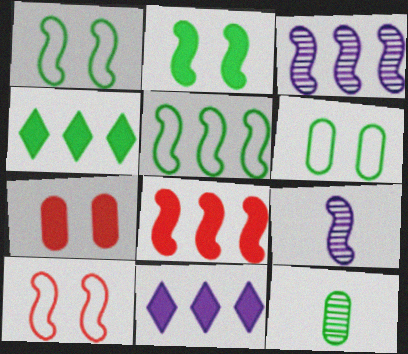[[1, 4, 12], 
[1, 8, 9], 
[3, 5, 8], 
[10, 11, 12]]